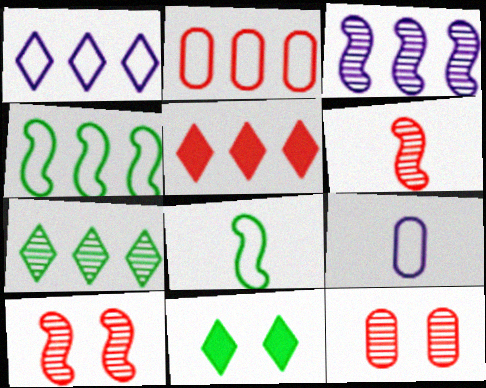[[1, 2, 4], 
[1, 5, 7]]